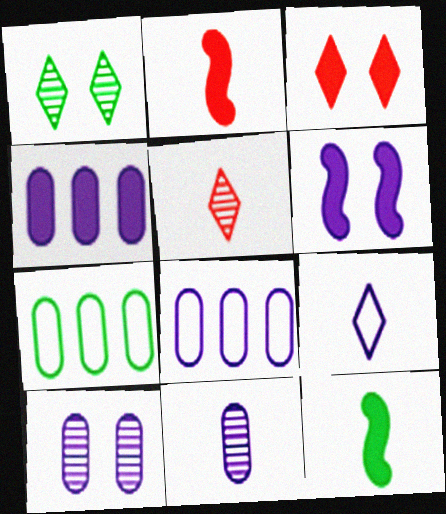[[1, 2, 8], 
[1, 7, 12], 
[3, 4, 12], 
[5, 6, 7]]